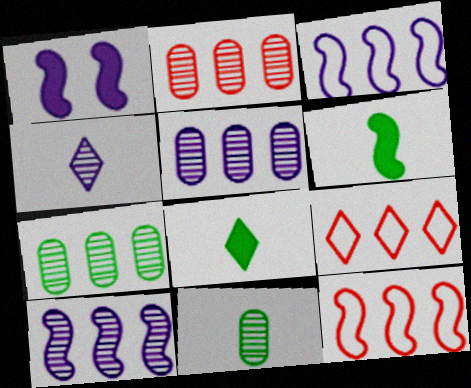[[1, 9, 11], 
[2, 5, 7]]